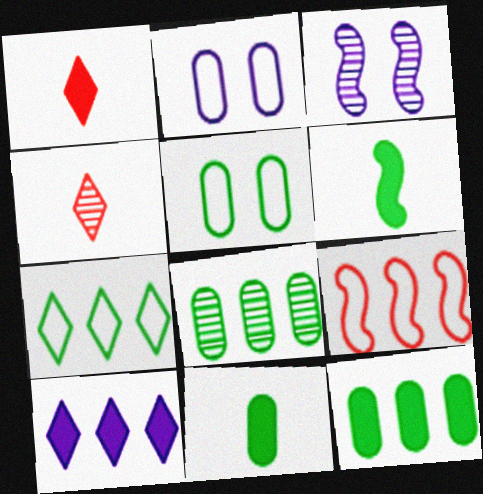[[3, 4, 8], 
[3, 6, 9], 
[5, 8, 11], 
[8, 9, 10]]